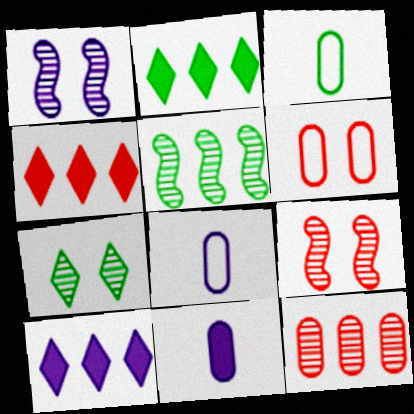[[1, 3, 4], 
[1, 8, 10], 
[2, 4, 10], 
[2, 8, 9], 
[3, 9, 10]]